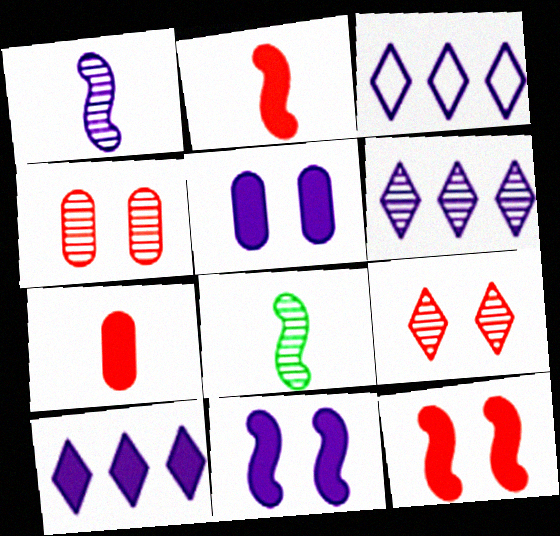[[1, 3, 5], 
[3, 6, 10], 
[4, 6, 8]]